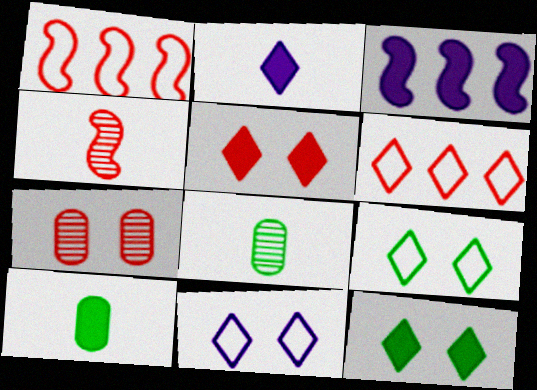[[3, 5, 10]]